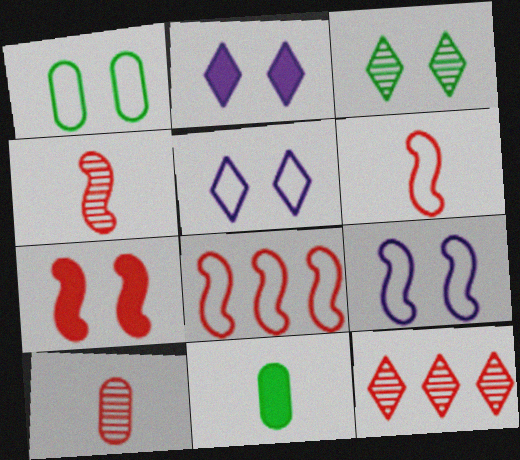[[4, 7, 8], 
[9, 11, 12]]